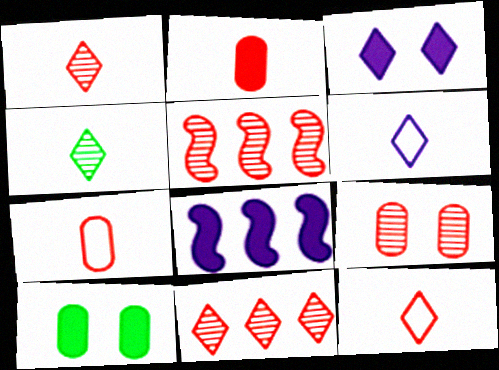[[1, 5, 9], 
[5, 6, 10]]